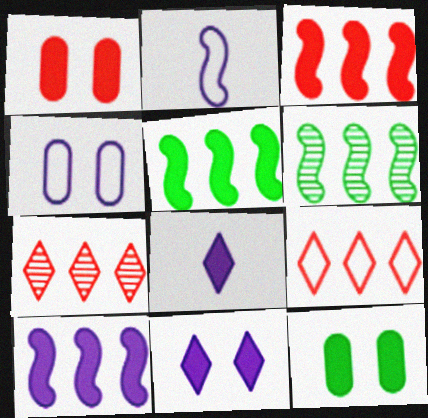[[1, 5, 8], 
[2, 7, 12], 
[3, 5, 10], 
[3, 8, 12]]